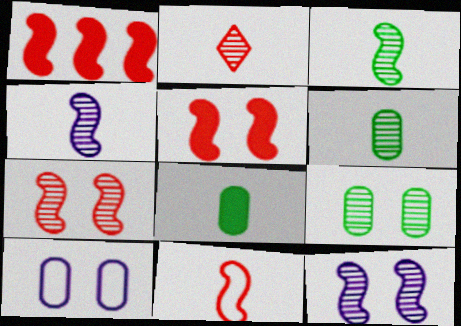[[1, 7, 11], 
[2, 4, 6]]